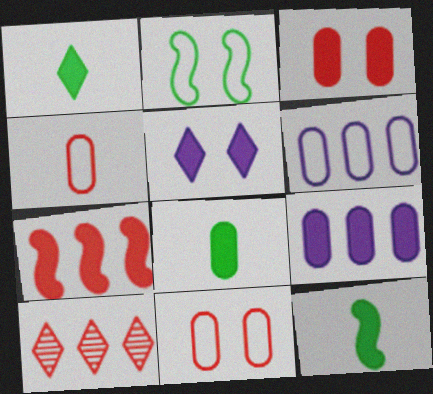[[1, 8, 12], 
[3, 8, 9], 
[5, 7, 8]]